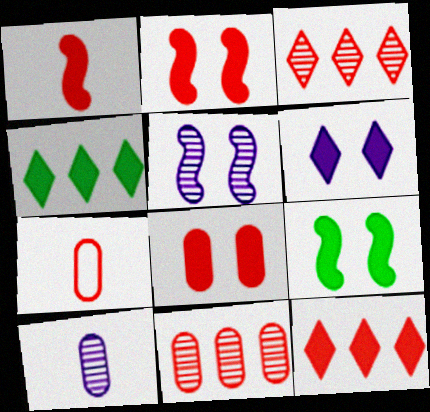[[1, 8, 12], 
[2, 3, 7], 
[4, 5, 7], 
[6, 8, 9], 
[7, 8, 11]]